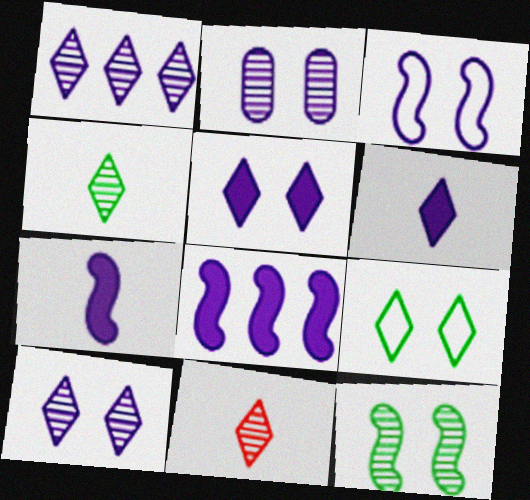[[2, 3, 5]]